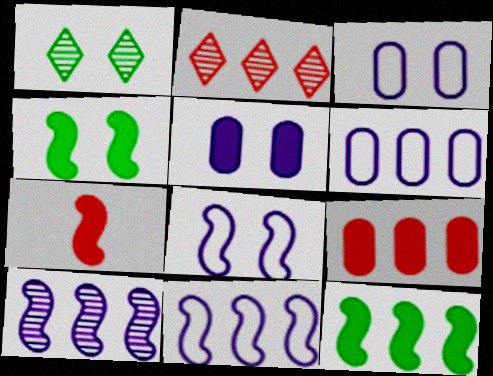[[1, 6, 7], 
[2, 6, 12]]